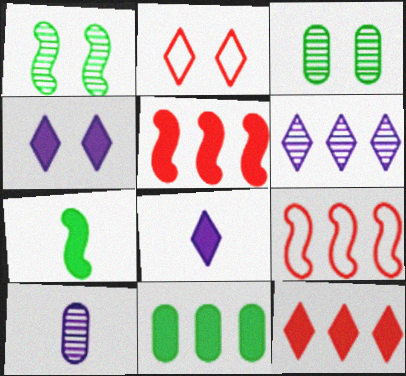[[3, 8, 9], 
[6, 9, 11]]